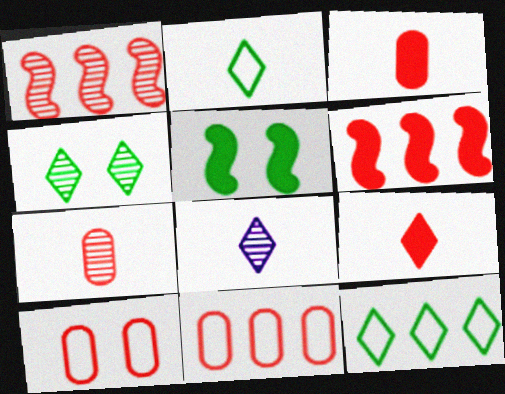[[1, 9, 10], 
[2, 8, 9], 
[5, 8, 11]]